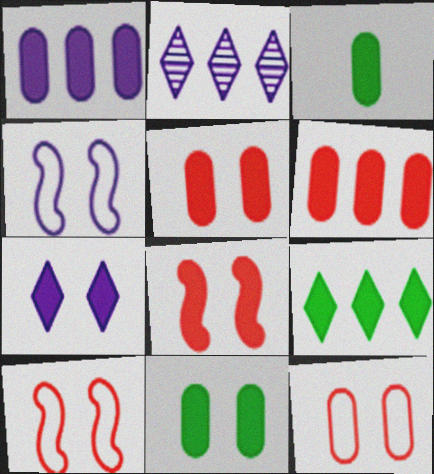[[1, 3, 5], 
[2, 3, 10], 
[7, 8, 11]]